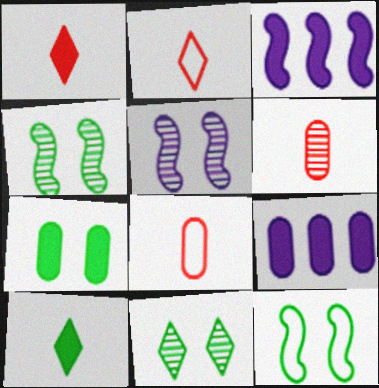[[1, 3, 7], 
[2, 4, 9], 
[3, 8, 11], 
[7, 11, 12]]